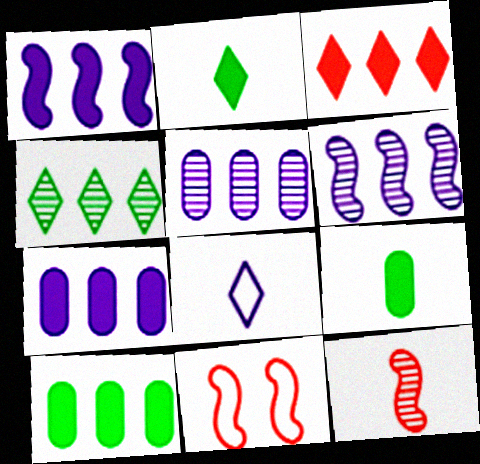[[1, 3, 10], 
[2, 5, 11], 
[8, 9, 12]]